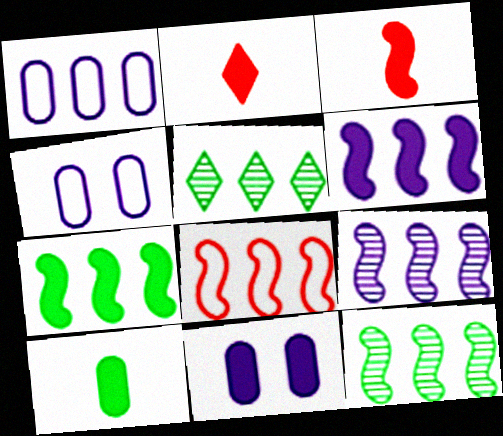[[2, 4, 12], 
[2, 7, 11], 
[3, 4, 5], 
[6, 8, 12], 
[7, 8, 9]]